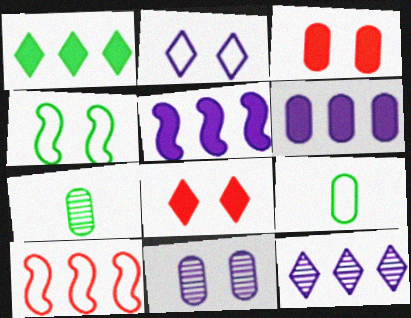[[1, 4, 7], 
[2, 9, 10], 
[4, 8, 11]]